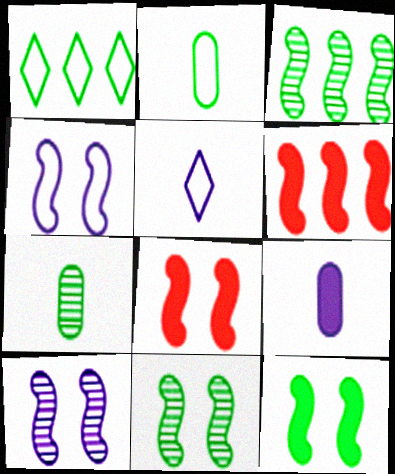[[1, 7, 12], 
[4, 8, 11]]